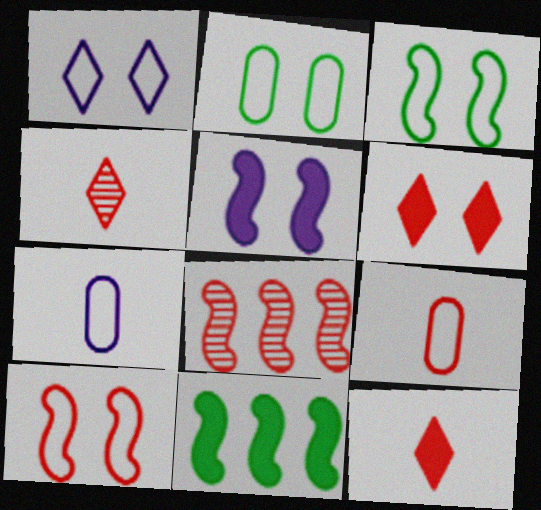[[1, 2, 10], 
[6, 8, 9]]